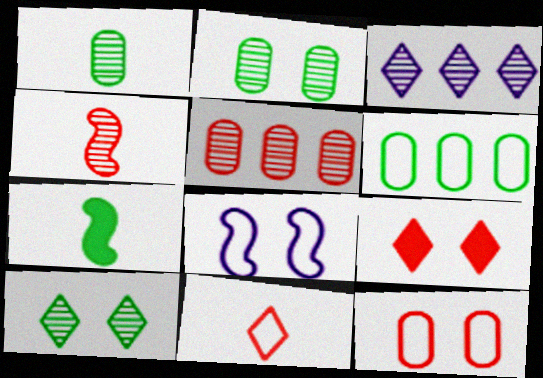[[2, 3, 4], 
[2, 8, 9], 
[3, 7, 12], 
[6, 7, 10], 
[6, 8, 11]]